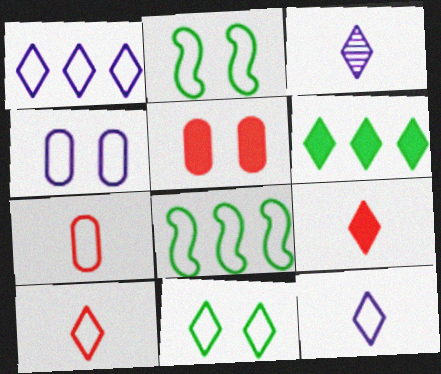[[1, 2, 7], 
[1, 10, 11], 
[3, 5, 8], 
[4, 8, 10]]